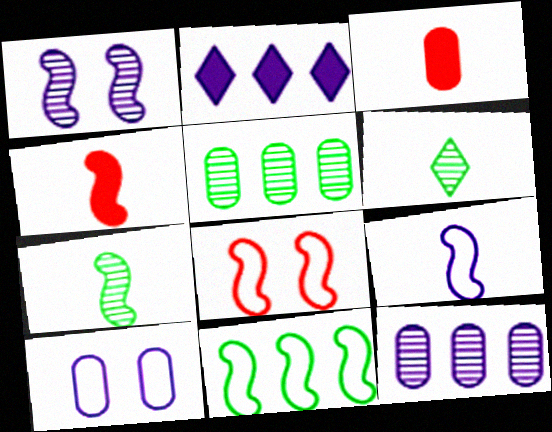[[1, 4, 11], 
[3, 5, 10], 
[3, 6, 9], 
[4, 7, 9], 
[8, 9, 11]]